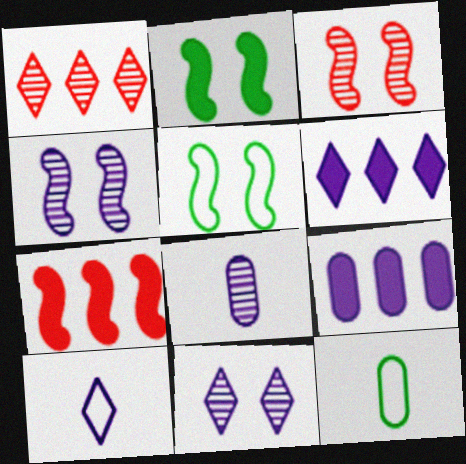[[3, 6, 12], 
[4, 9, 10], 
[6, 10, 11], 
[7, 11, 12]]